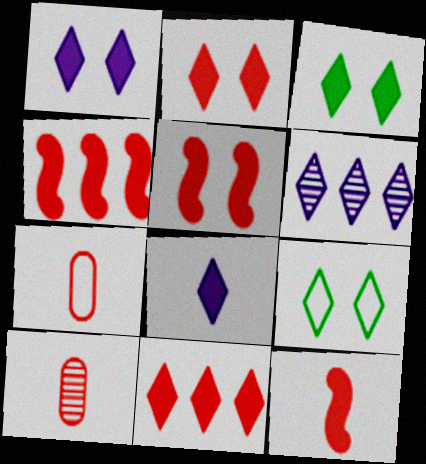[[1, 2, 3], 
[3, 8, 11], 
[4, 5, 12]]